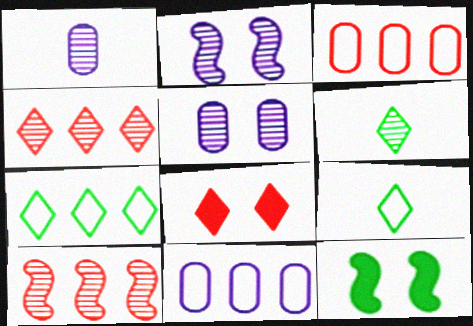[[5, 6, 10]]